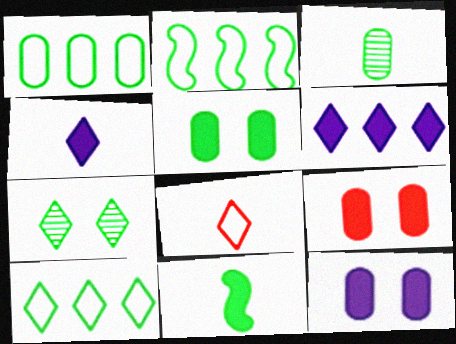[[1, 2, 10], 
[1, 3, 5], 
[1, 7, 11], 
[5, 9, 12], 
[6, 7, 8], 
[6, 9, 11]]